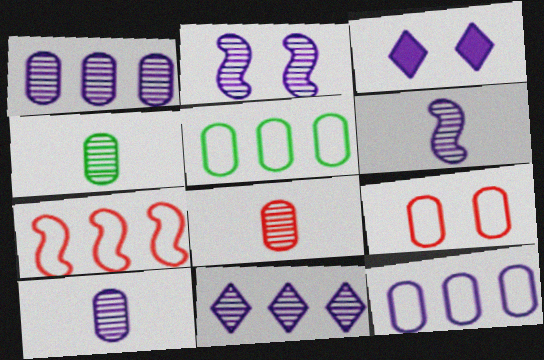[[2, 10, 11], 
[3, 4, 7], 
[3, 6, 12], 
[4, 8, 10]]